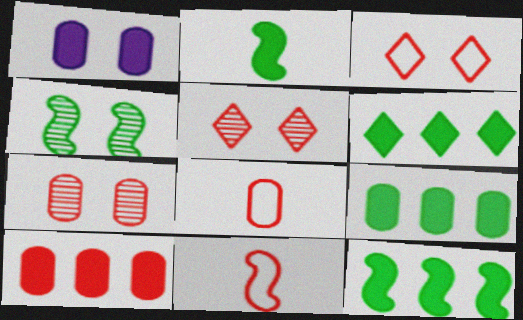[[1, 3, 4], 
[5, 10, 11], 
[6, 9, 12], 
[7, 8, 10]]